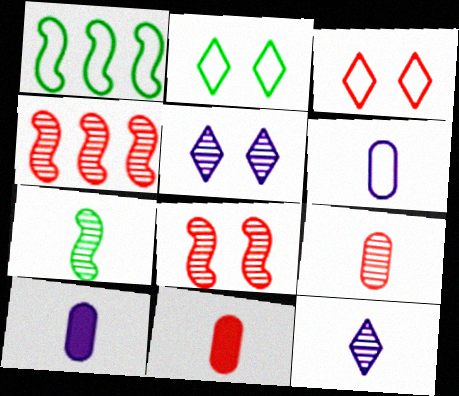[[1, 3, 6], 
[1, 5, 11], 
[2, 4, 10], 
[3, 4, 11], 
[7, 9, 12]]